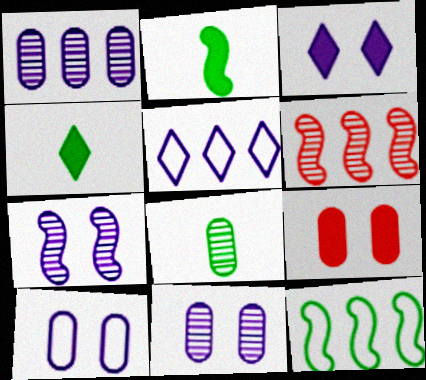[[3, 7, 10], 
[4, 6, 10]]